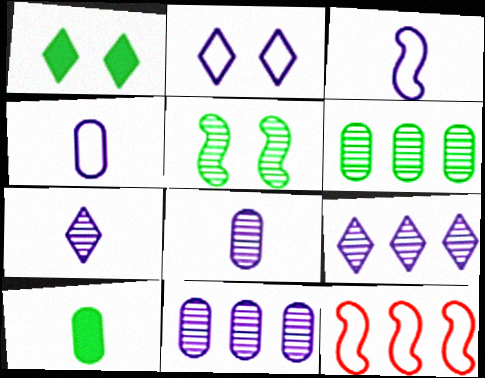[[1, 8, 12]]